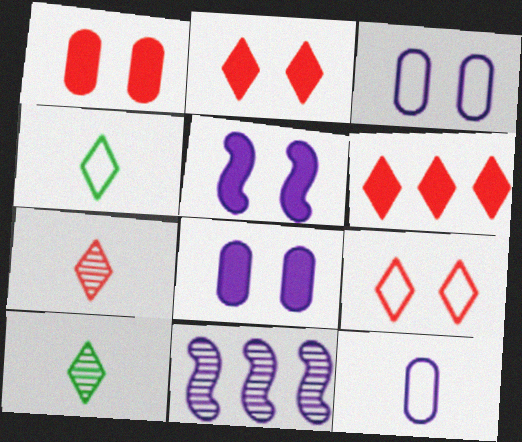[[1, 4, 11], 
[6, 7, 9]]